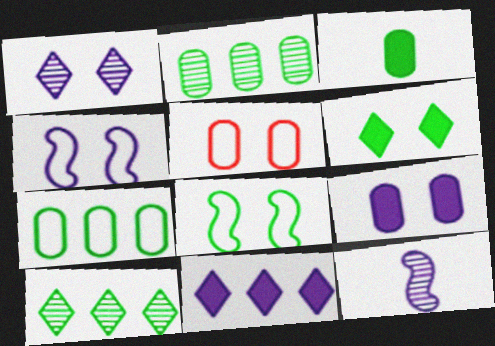[[1, 4, 9], 
[3, 8, 10]]